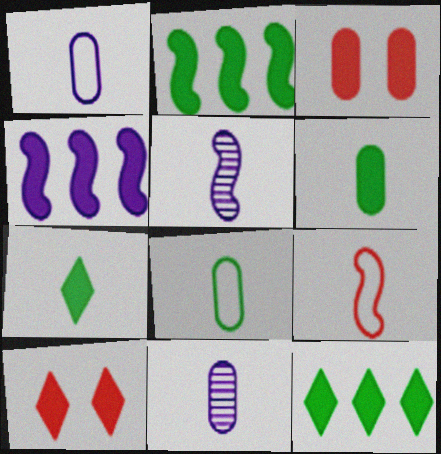[[3, 4, 7], 
[4, 6, 10], 
[7, 9, 11]]